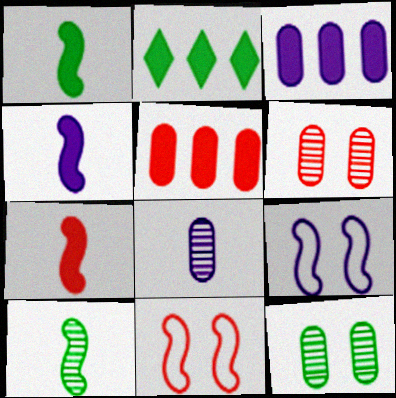[[1, 4, 7], 
[2, 8, 11]]